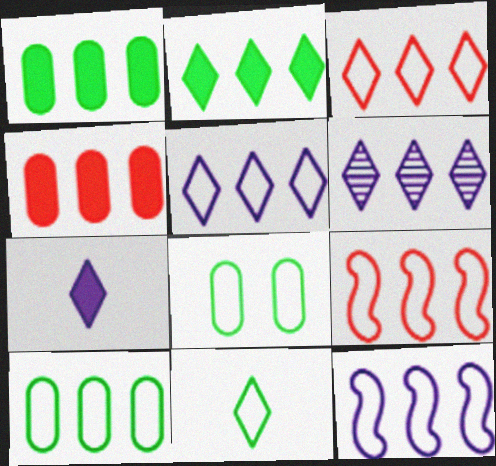[[1, 6, 9], 
[2, 3, 6], 
[3, 10, 12], 
[5, 9, 10]]